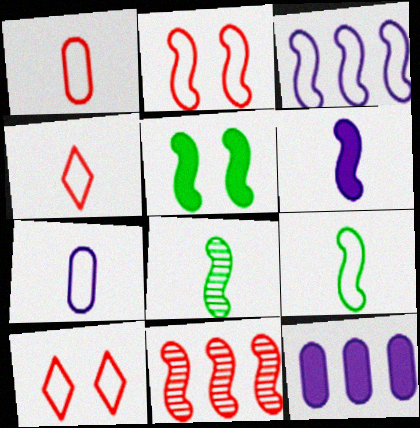[[2, 3, 9], 
[4, 7, 9], 
[8, 10, 12]]